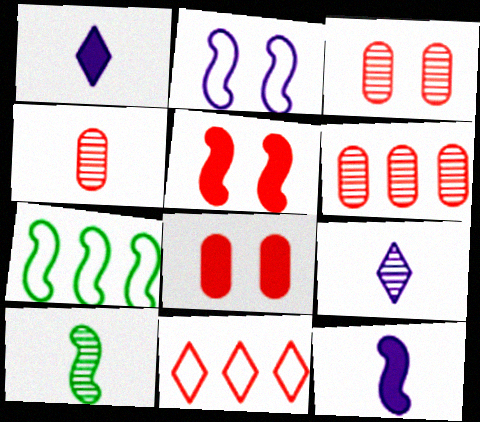[[1, 3, 7], 
[3, 4, 6], 
[4, 5, 11], 
[4, 9, 10], 
[7, 8, 9]]